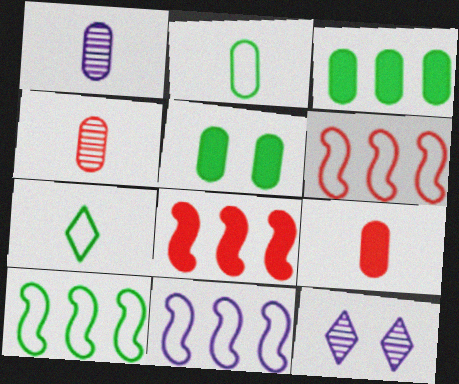[[1, 2, 9], 
[2, 8, 12], 
[6, 10, 11], 
[9, 10, 12]]